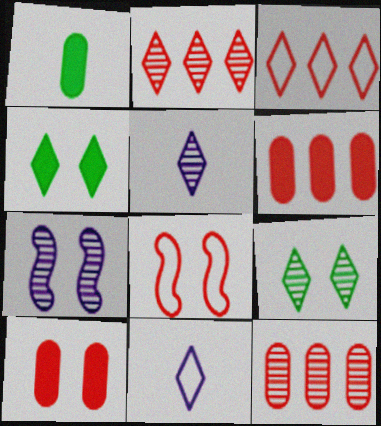[[1, 3, 7], 
[2, 4, 11], 
[2, 5, 9], 
[3, 4, 5]]